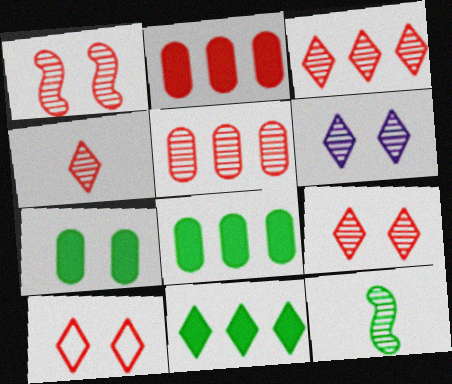[[1, 4, 5], 
[3, 4, 9], 
[5, 6, 12]]